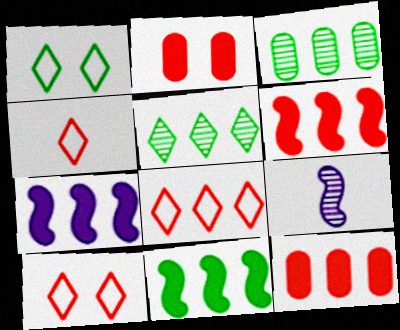[[1, 9, 12], 
[3, 7, 8], 
[4, 8, 10], 
[6, 7, 11]]